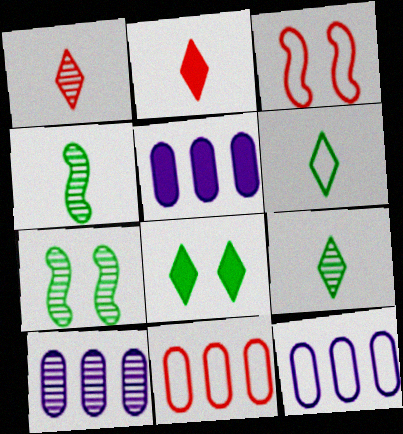[[1, 7, 10], 
[2, 7, 12], 
[3, 5, 9], 
[3, 6, 12], 
[5, 10, 12]]